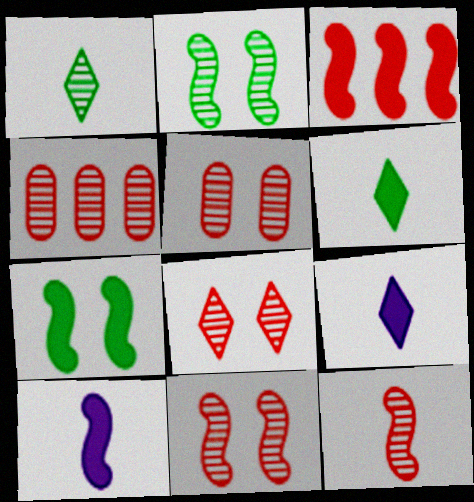[[3, 7, 10], 
[4, 8, 12], 
[5, 8, 11]]